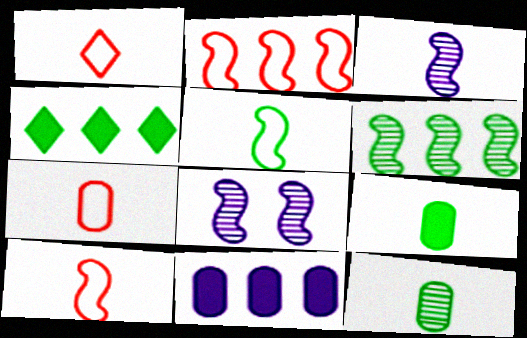[[1, 3, 9], 
[1, 7, 10], 
[4, 7, 8]]